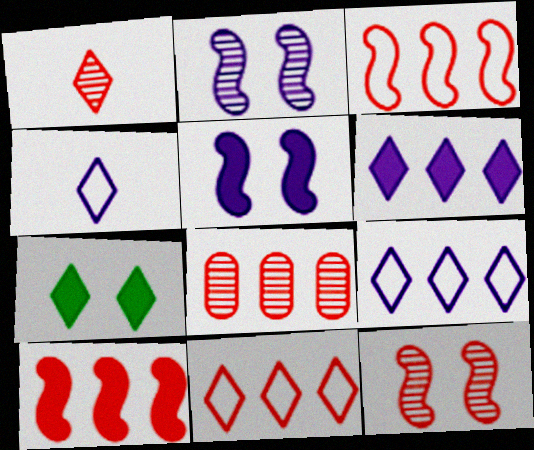[[1, 7, 9], 
[1, 8, 12], 
[8, 10, 11]]